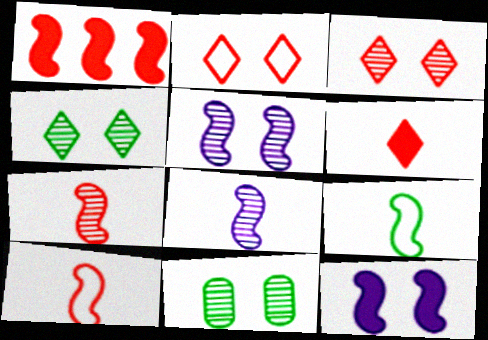[[1, 5, 9], 
[2, 11, 12], 
[3, 5, 11]]